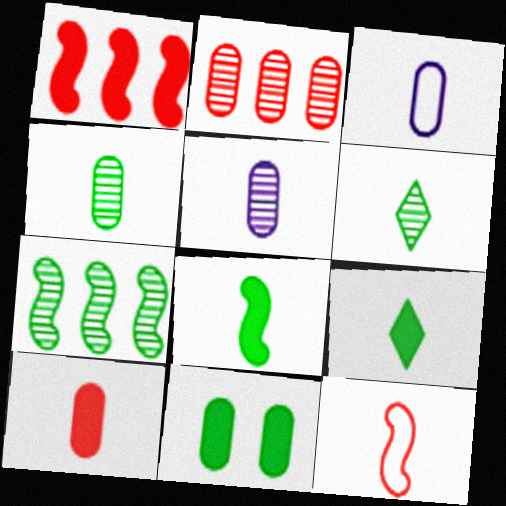[[2, 3, 11], 
[3, 4, 10], 
[5, 9, 12]]